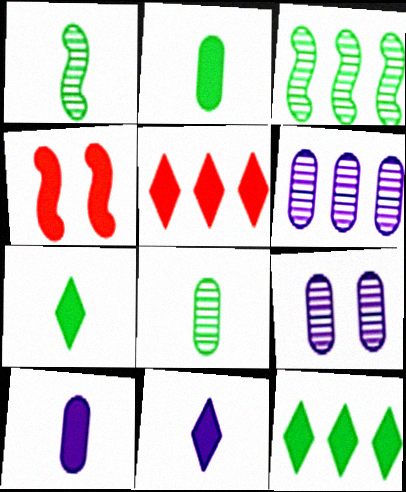[[4, 10, 12]]